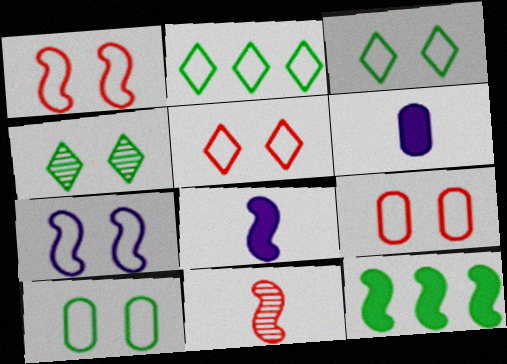[[1, 5, 9], 
[3, 7, 9], 
[5, 7, 10], 
[7, 11, 12]]